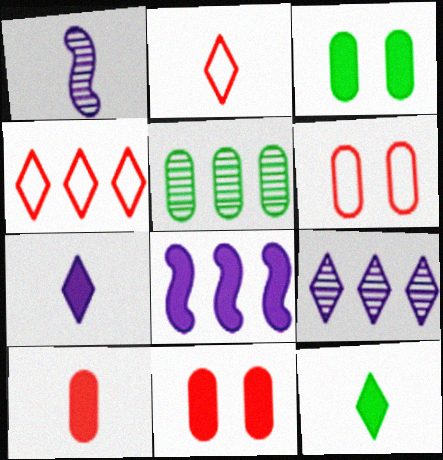[[1, 3, 4], 
[4, 5, 8], 
[8, 11, 12]]